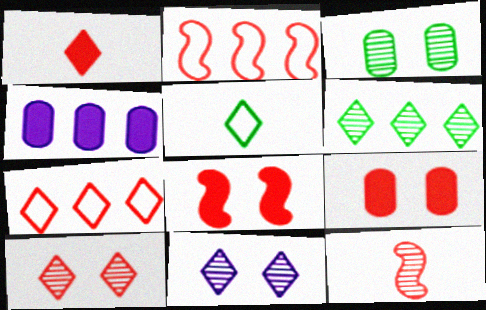[[1, 7, 10], 
[2, 4, 6], 
[2, 8, 12], 
[7, 9, 12]]